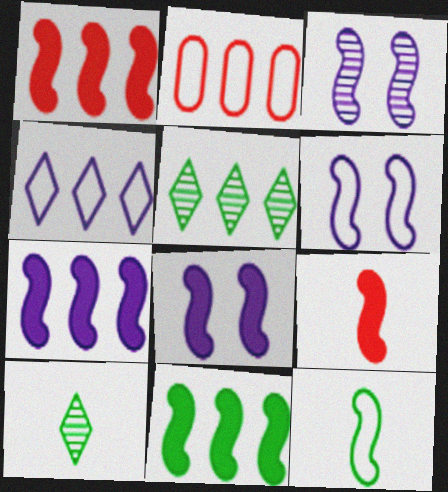[[1, 3, 12], 
[1, 7, 11], 
[2, 5, 7], 
[2, 8, 10], 
[3, 6, 8], 
[8, 9, 11]]